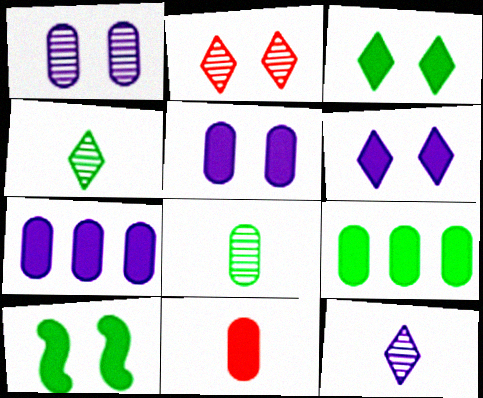[[5, 9, 11]]